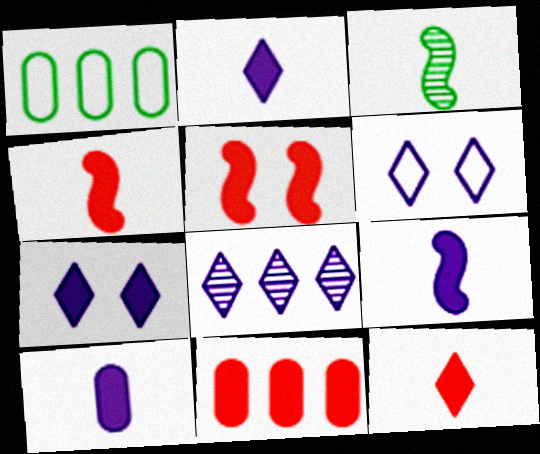[[2, 6, 8], 
[2, 9, 10], 
[3, 6, 11], 
[5, 11, 12]]